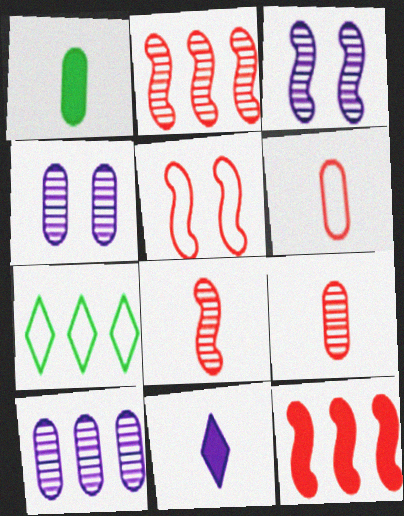[[5, 8, 12], 
[7, 10, 12]]